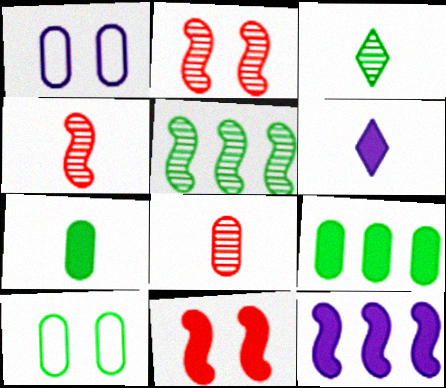[[1, 8, 9], 
[6, 9, 11]]